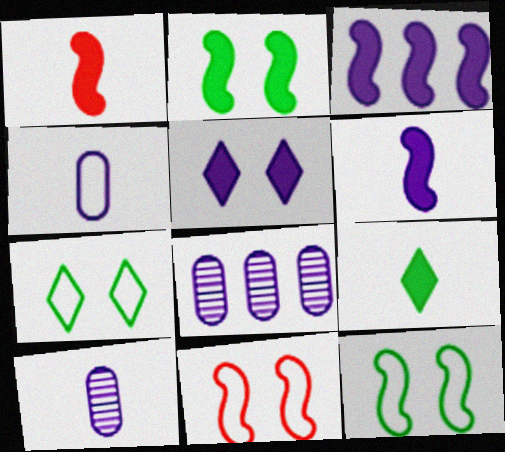[[1, 2, 3], 
[1, 7, 8], 
[8, 9, 11]]